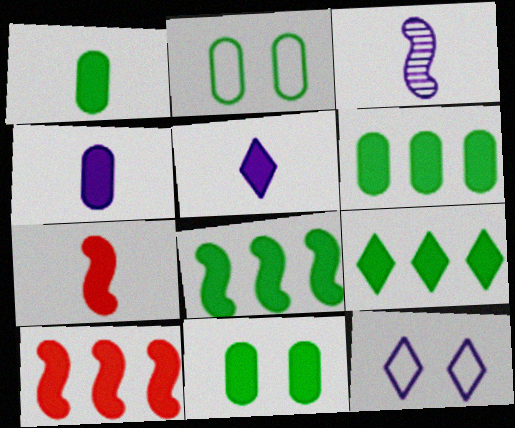[[1, 5, 7], 
[1, 6, 11], 
[5, 10, 11], 
[6, 8, 9]]